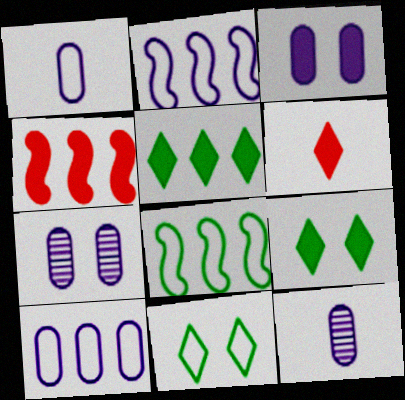[[3, 10, 12], 
[4, 11, 12], 
[6, 7, 8]]